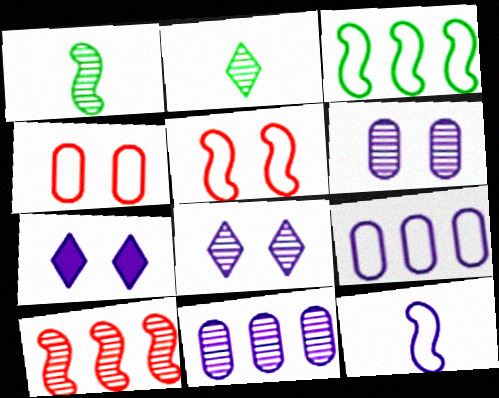[[2, 6, 10], 
[3, 5, 12], 
[7, 11, 12]]